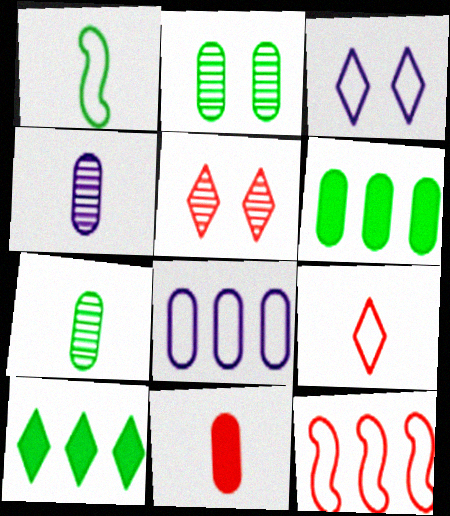[[1, 2, 10], 
[2, 8, 11], 
[5, 11, 12]]